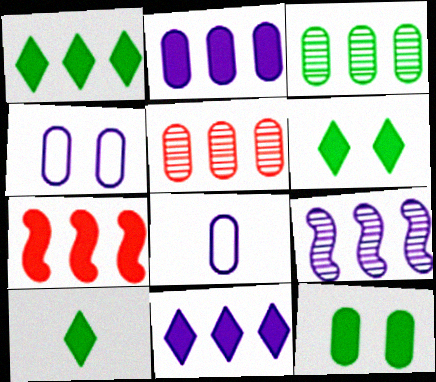[[1, 2, 7], 
[1, 6, 10], 
[5, 8, 12]]